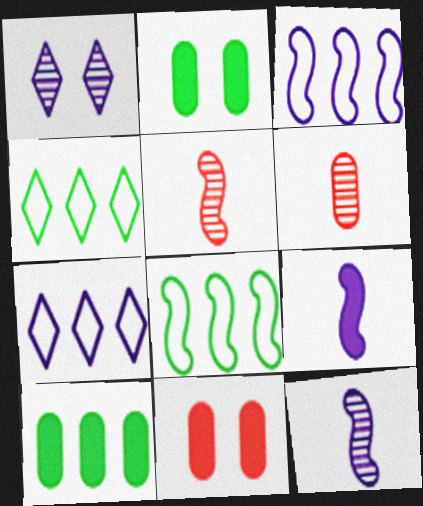[[2, 5, 7], 
[4, 11, 12]]